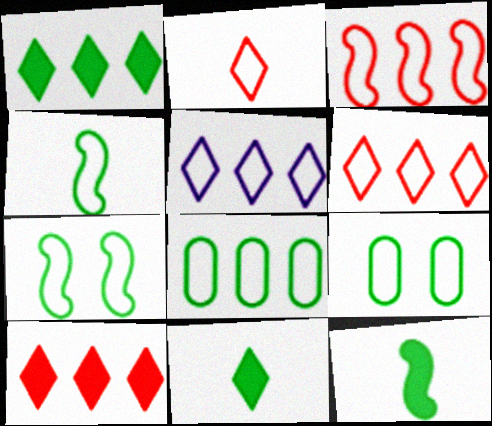[[3, 5, 8]]